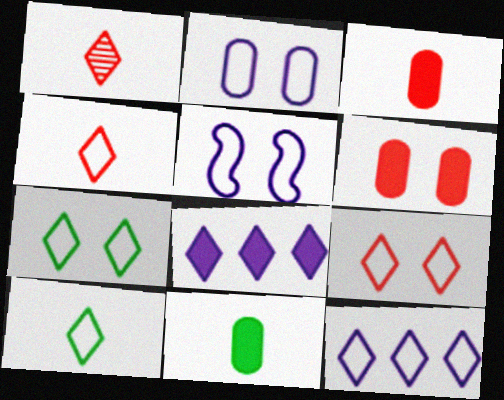[[1, 7, 8], 
[4, 7, 12], 
[9, 10, 12]]